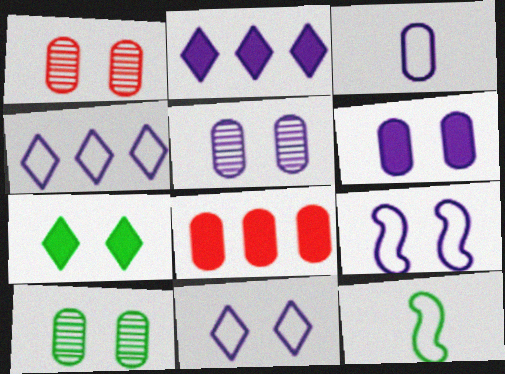[[1, 2, 12], 
[1, 5, 10], 
[1, 7, 9], 
[3, 4, 9], 
[3, 8, 10]]